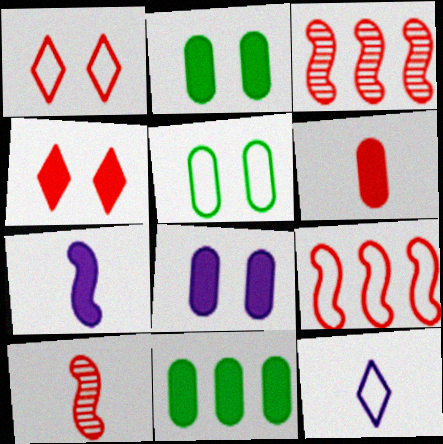[[1, 3, 6], 
[2, 3, 12], 
[4, 7, 11], 
[5, 9, 12], 
[6, 8, 11]]